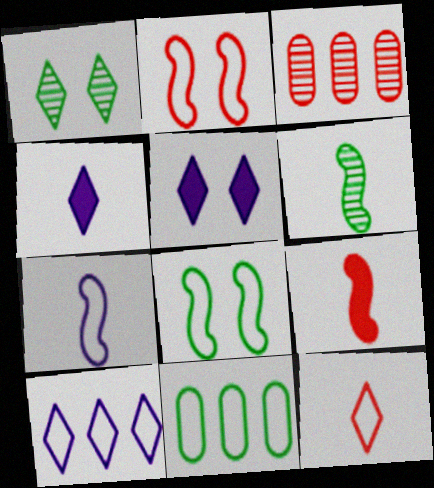[[3, 4, 8], 
[6, 7, 9]]